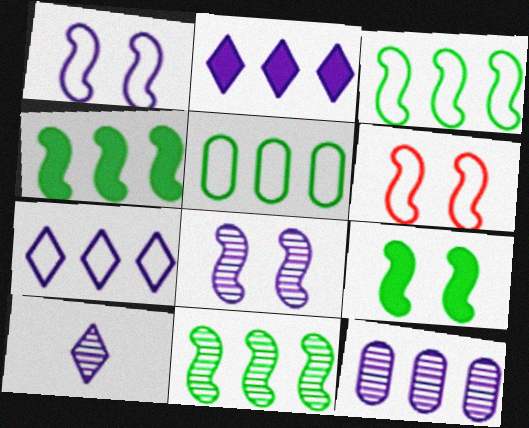[[3, 4, 11], 
[6, 8, 9], 
[8, 10, 12]]